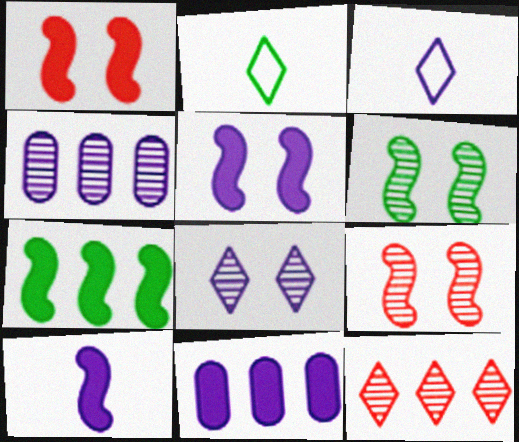[[1, 2, 4], 
[1, 7, 10], 
[2, 9, 11], 
[3, 4, 5]]